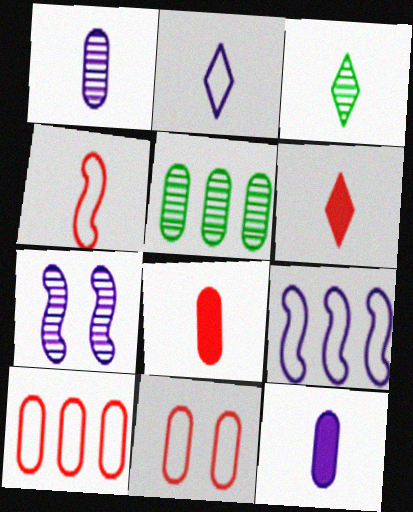[[2, 3, 6], 
[3, 4, 12], 
[5, 11, 12]]